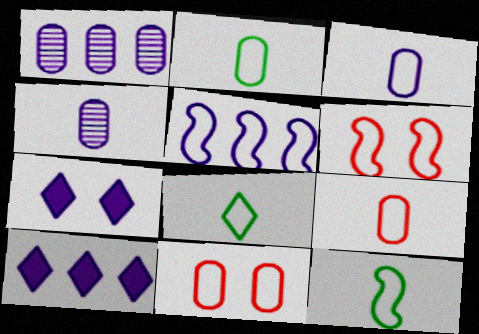[[1, 5, 10], 
[2, 3, 9], 
[2, 8, 12], 
[4, 5, 7], 
[5, 6, 12], 
[5, 8, 11]]